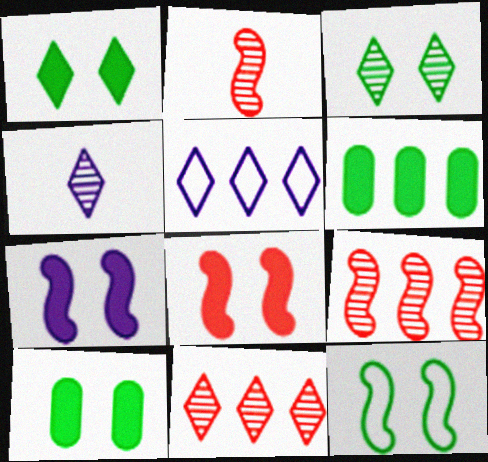[[2, 5, 10], 
[3, 4, 11], 
[3, 10, 12], 
[5, 6, 9]]